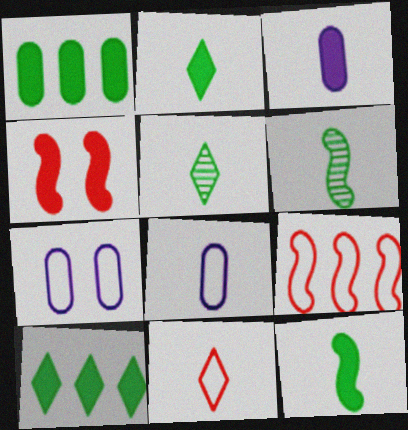[[3, 4, 10], 
[3, 6, 11]]